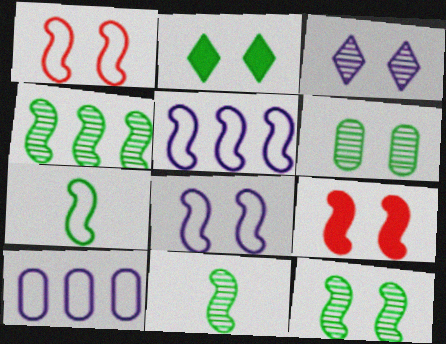[[1, 5, 7], 
[4, 11, 12], 
[5, 9, 11], 
[8, 9, 12]]